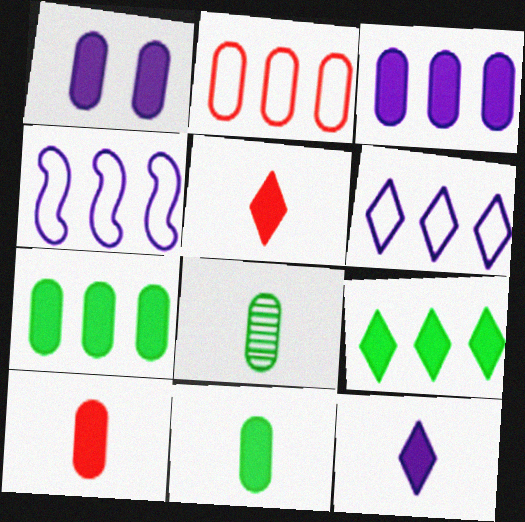[[1, 2, 8], 
[1, 7, 10]]